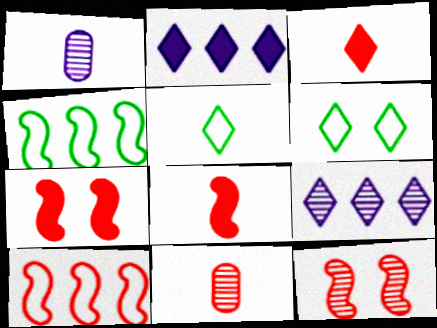[[1, 5, 8], 
[3, 6, 9], 
[8, 10, 12]]